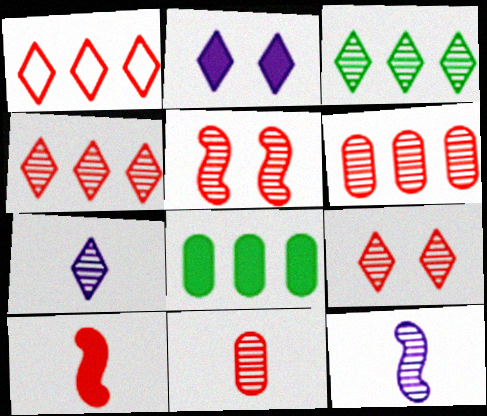[[2, 8, 10], 
[3, 7, 9], 
[4, 5, 11]]